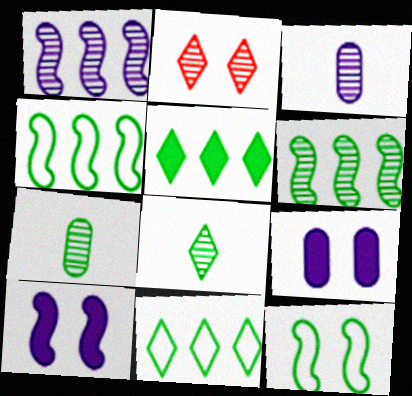[[1, 2, 7], 
[2, 3, 6], 
[2, 9, 12], 
[5, 7, 12]]